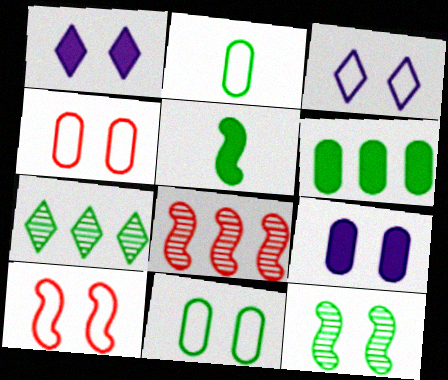[[1, 2, 8], 
[1, 4, 12], 
[3, 10, 11], 
[5, 7, 11]]